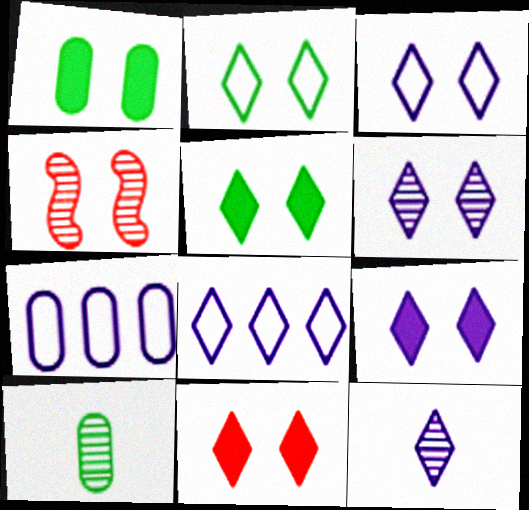[[1, 3, 4], 
[2, 6, 11], 
[3, 6, 9], 
[5, 9, 11], 
[8, 9, 12]]